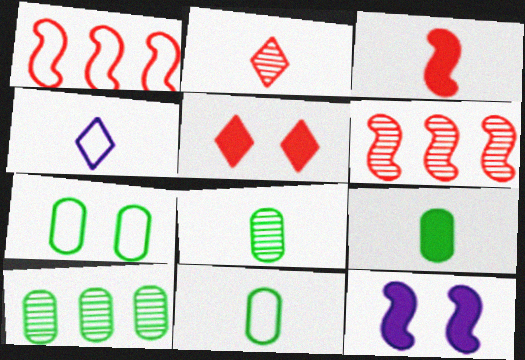[[1, 4, 7], 
[3, 4, 8], 
[7, 9, 10], 
[8, 9, 11]]